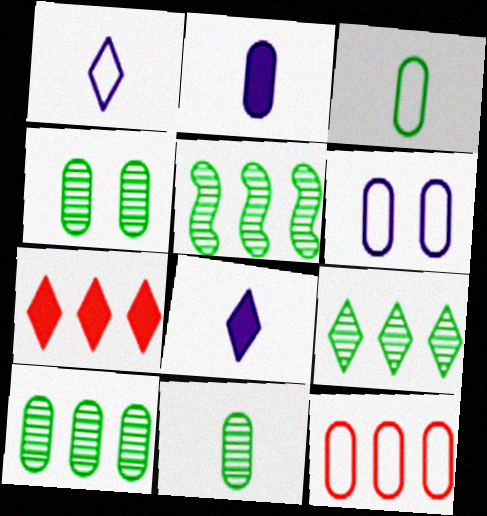[[2, 4, 12], 
[3, 6, 12], 
[4, 10, 11], 
[5, 9, 10]]